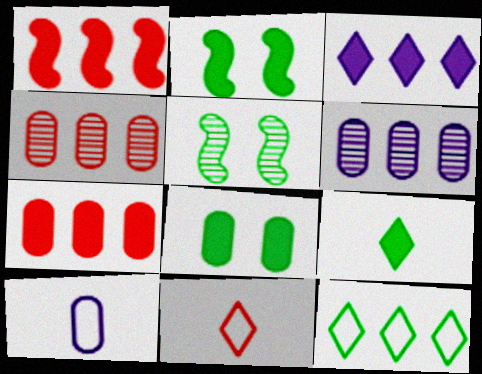[[1, 6, 12], 
[2, 6, 11], 
[4, 8, 10]]